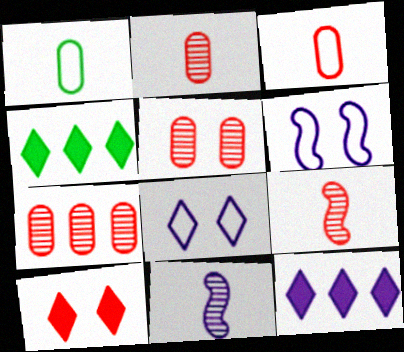[[2, 4, 6], 
[2, 5, 7]]